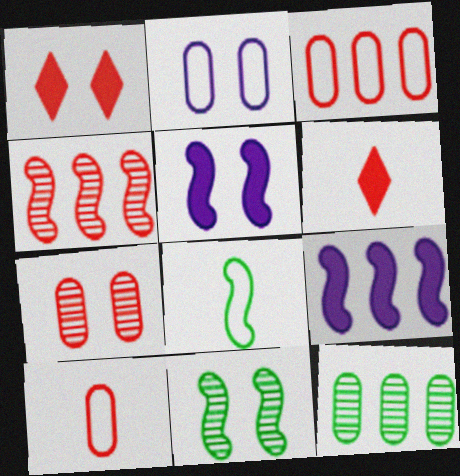[[1, 2, 11], 
[1, 4, 10], 
[4, 5, 8]]